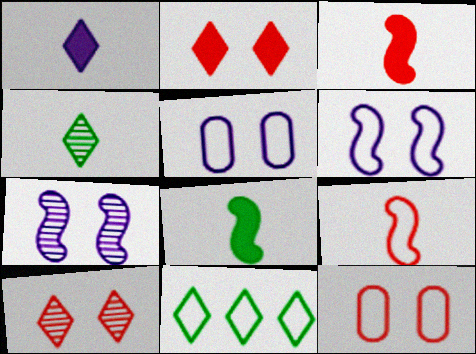[[1, 10, 11], 
[5, 9, 11]]